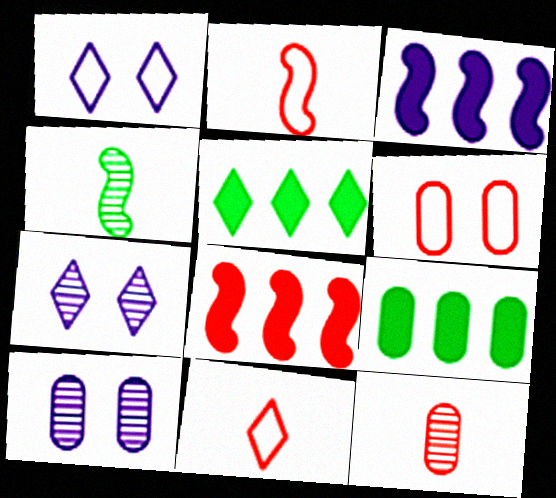[[2, 5, 10], 
[2, 7, 9], 
[5, 7, 11]]